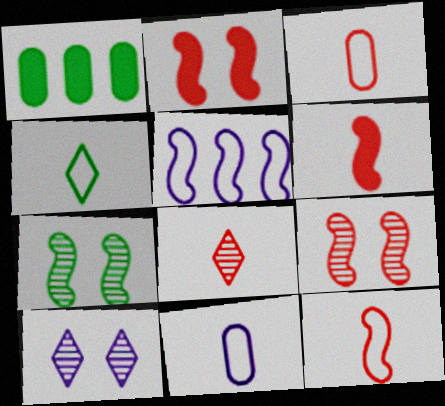[[1, 4, 7], 
[1, 10, 12], 
[3, 6, 8], 
[4, 11, 12], 
[5, 6, 7]]